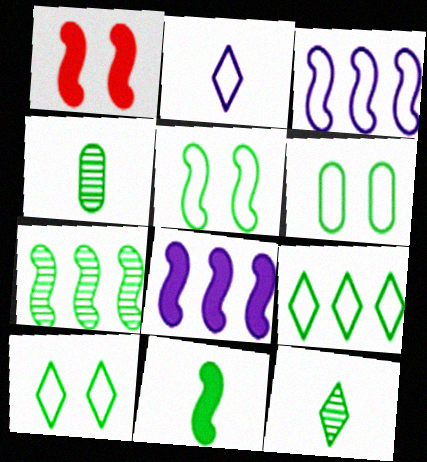[[1, 8, 11], 
[5, 6, 10], 
[5, 7, 11]]